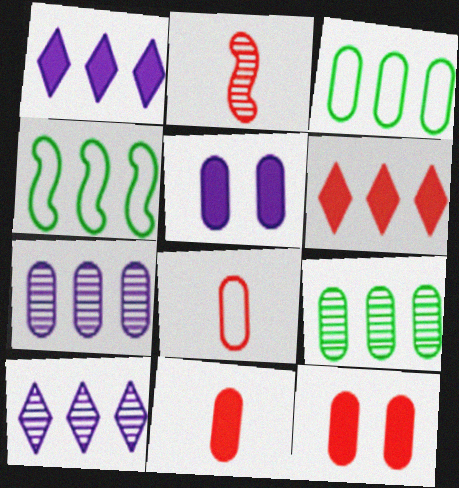[[4, 6, 7], 
[5, 8, 9]]